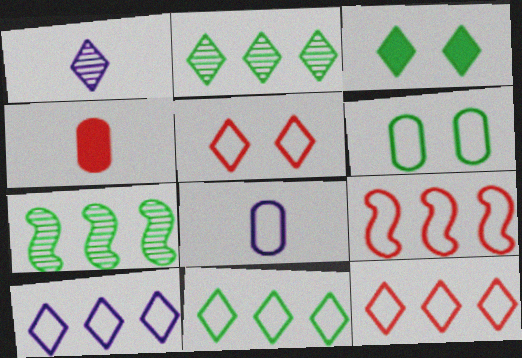[[1, 3, 12], 
[10, 11, 12]]